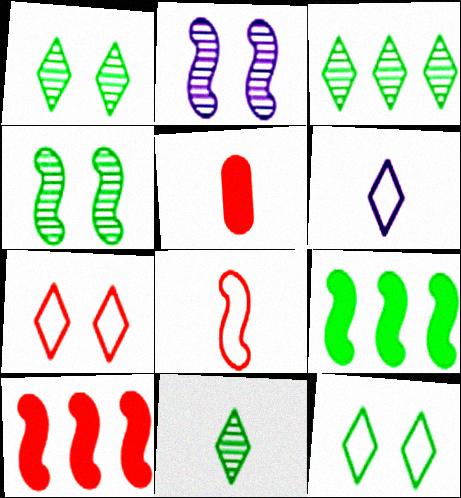[[1, 3, 11], 
[2, 8, 9]]